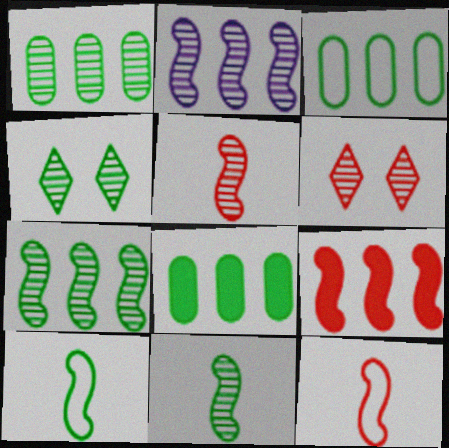[[1, 3, 8], 
[1, 4, 11], 
[4, 8, 10]]